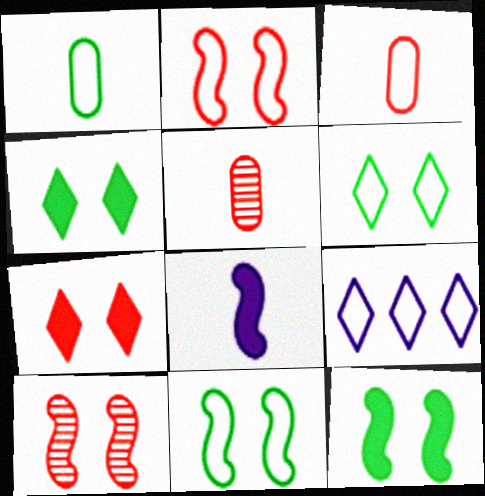[[1, 2, 9], 
[3, 9, 11], 
[5, 9, 12]]